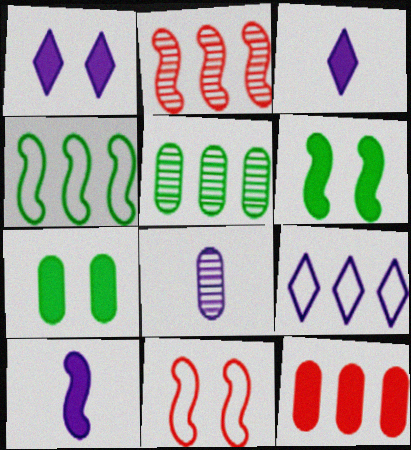[[3, 5, 11], 
[3, 6, 12]]